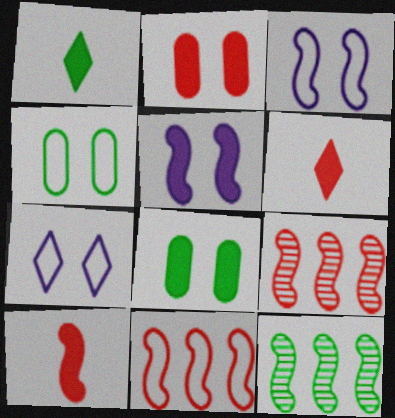[[1, 4, 12], 
[3, 10, 12]]